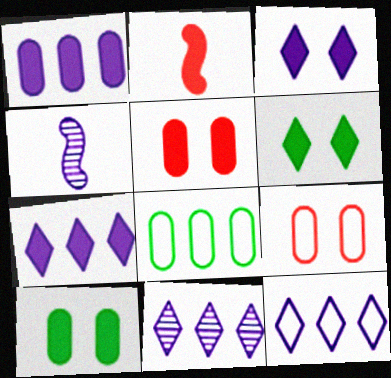[[1, 2, 6], 
[2, 7, 10], 
[7, 11, 12]]